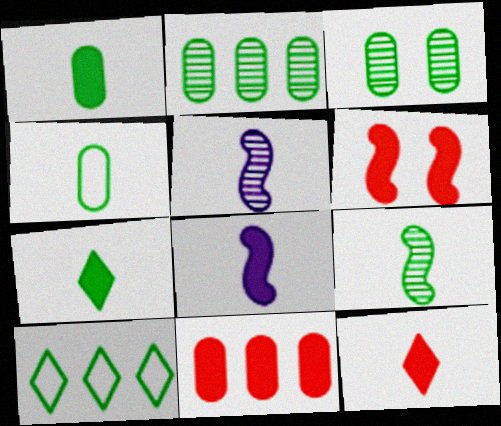[[1, 8, 12], 
[4, 5, 12], 
[4, 7, 9], 
[6, 11, 12]]